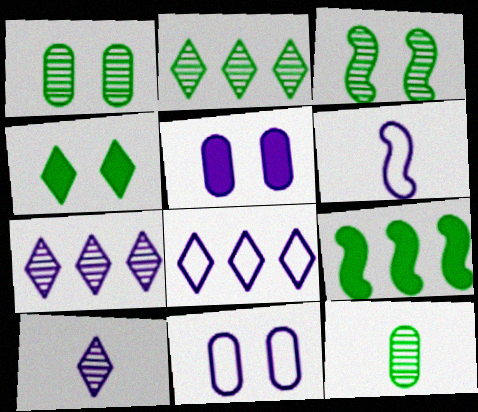[[2, 3, 12], 
[5, 6, 7], 
[6, 8, 11]]